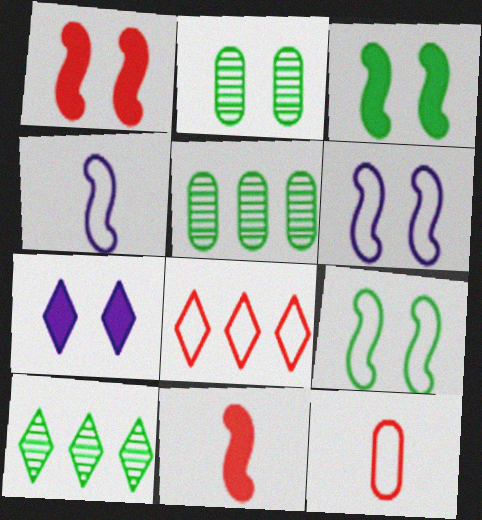[]